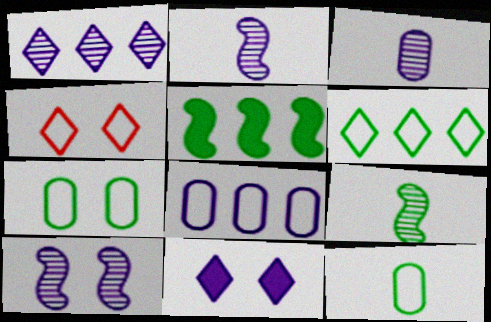[[1, 3, 10], 
[2, 8, 11], 
[3, 4, 5]]